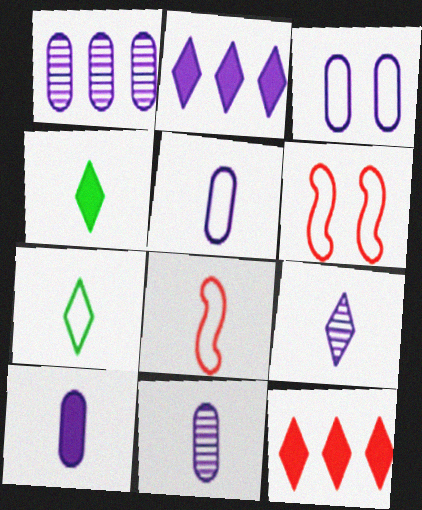[[1, 3, 10], 
[1, 4, 6], 
[4, 8, 11], 
[5, 7, 8], 
[5, 10, 11]]